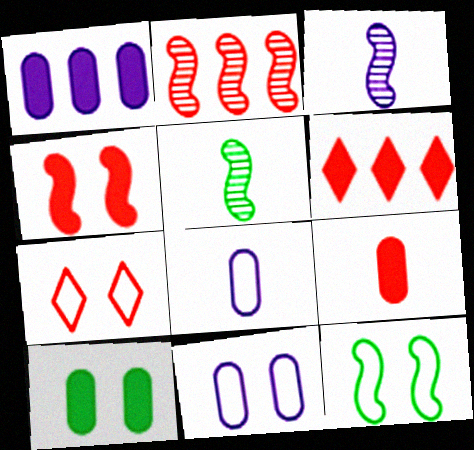[[1, 5, 7], 
[1, 9, 10], 
[2, 7, 9], 
[4, 6, 9], 
[5, 6, 11], 
[7, 11, 12]]